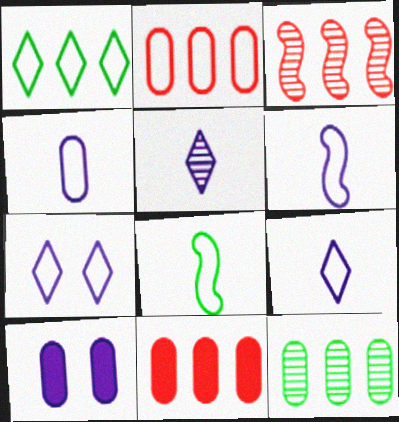[[2, 7, 8], 
[4, 6, 9]]